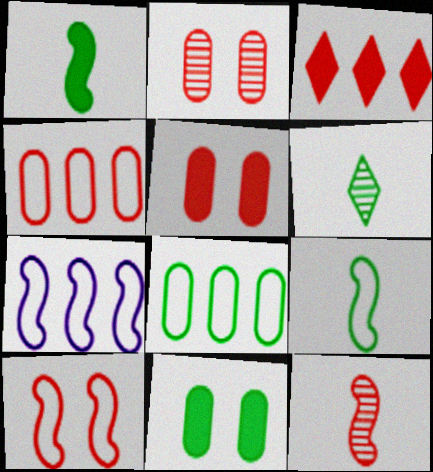[[5, 6, 7], 
[7, 9, 10]]